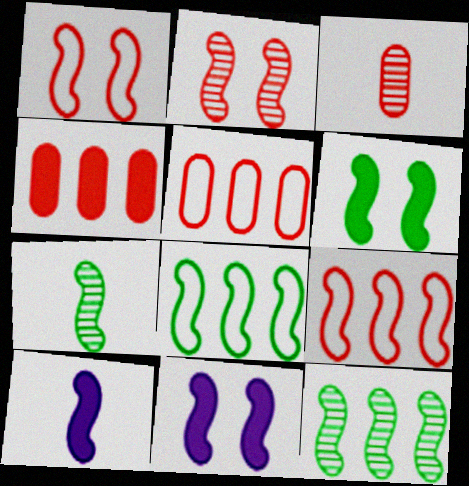[[1, 10, 12], 
[2, 8, 10], 
[6, 7, 8], 
[7, 9, 11]]